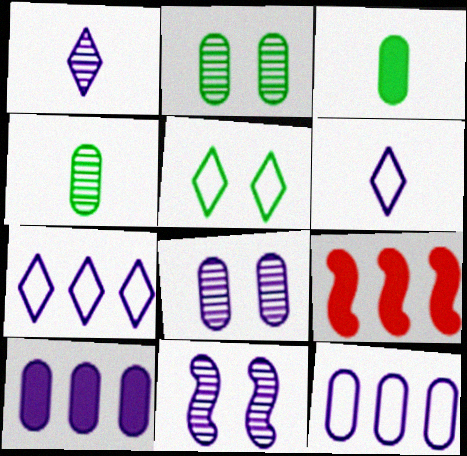[[2, 6, 9], 
[6, 10, 11]]